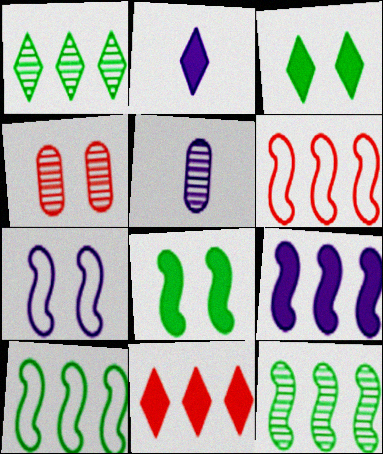[[2, 3, 11], 
[2, 4, 10], 
[3, 4, 7], 
[3, 5, 6], 
[6, 9, 12]]